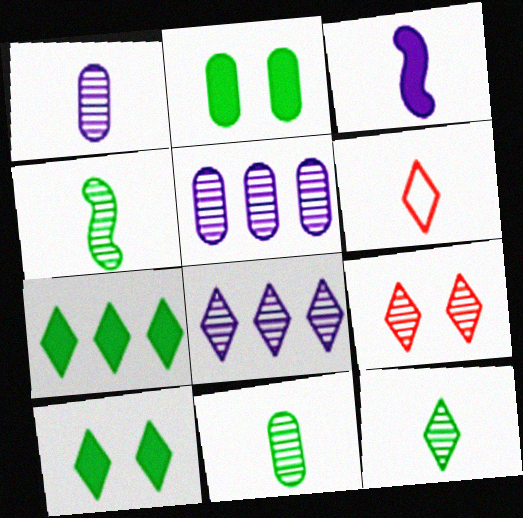[[3, 6, 11], 
[4, 5, 9], 
[4, 11, 12], 
[6, 8, 10], 
[8, 9, 12]]